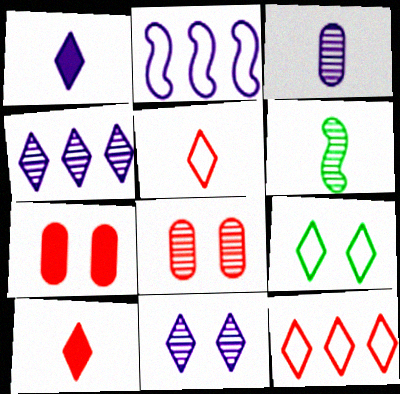[[4, 6, 8], 
[4, 9, 10]]